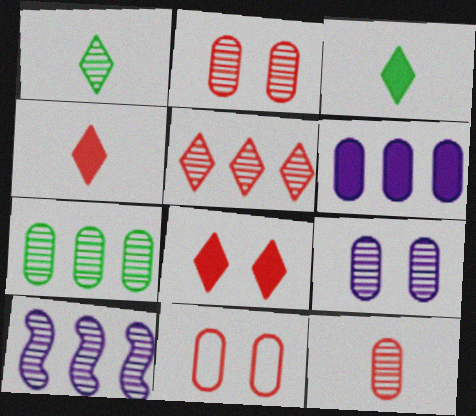[[1, 2, 10], 
[3, 10, 11], 
[5, 7, 10], 
[7, 9, 12]]